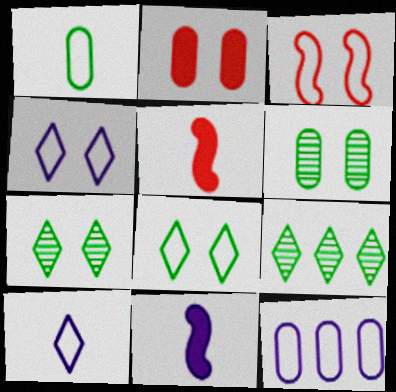[[5, 7, 12]]